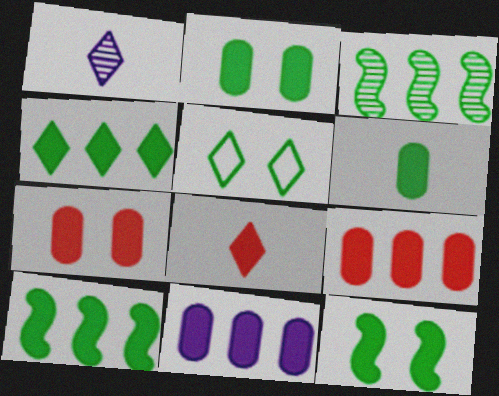[[3, 5, 6], 
[4, 6, 12], 
[6, 7, 11], 
[8, 11, 12]]